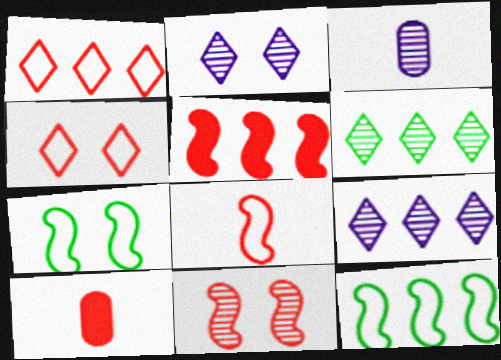[[1, 10, 11], 
[2, 10, 12], 
[3, 6, 11], 
[5, 8, 11], 
[7, 9, 10]]